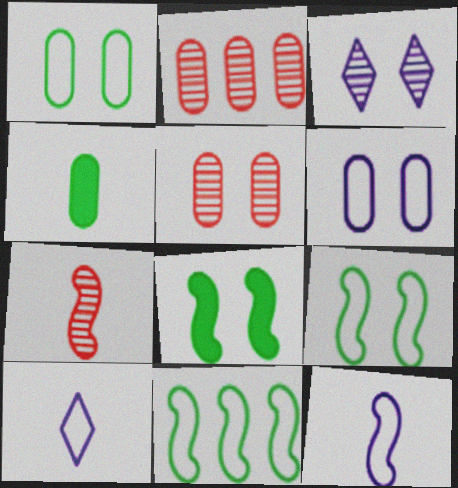[[2, 4, 6], 
[2, 8, 10], 
[4, 7, 10]]